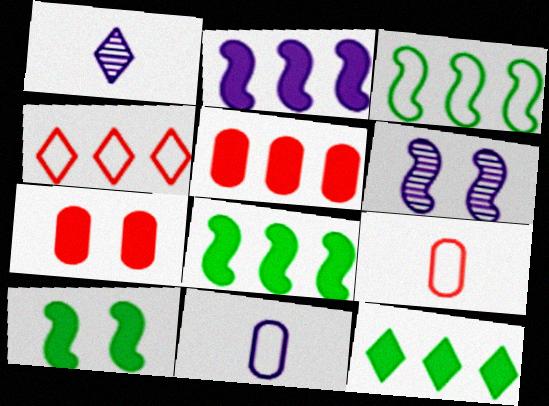[[1, 3, 7], 
[2, 5, 12], 
[6, 9, 12]]